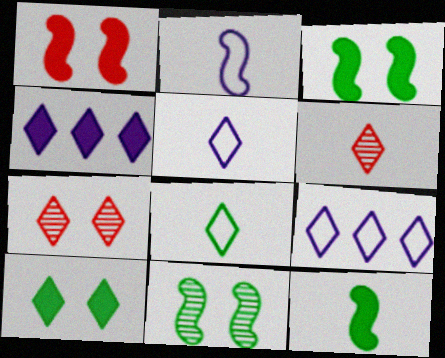[[4, 7, 8], 
[6, 9, 10]]